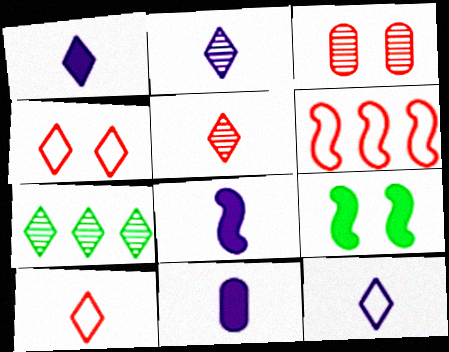[[1, 2, 12], 
[1, 4, 7], 
[1, 8, 11]]